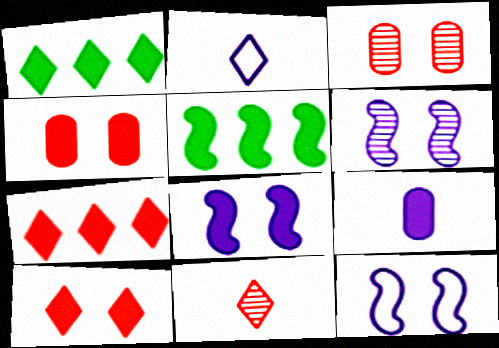[[2, 3, 5], 
[5, 9, 10], 
[6, 8, 12]]